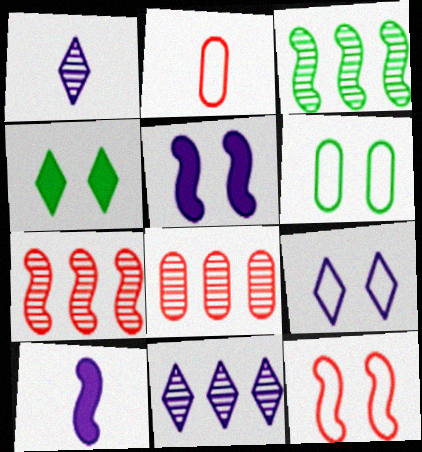[[3, 8, 11], 
[3, 10, 12], 
[6, 9, 12]]